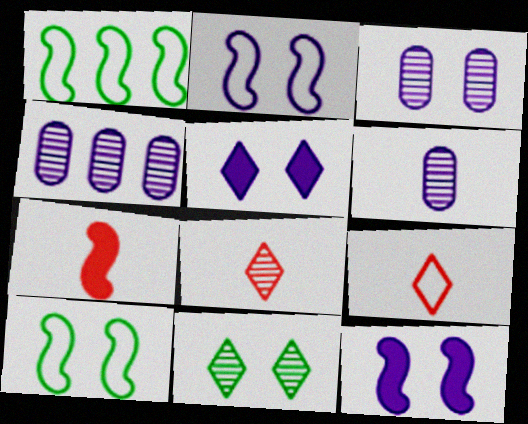[[2, 3, 5], 
[3, 4, 6]]